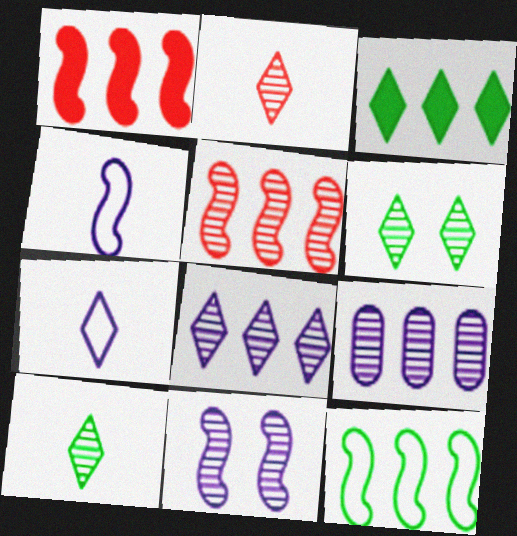[[2, 6, 8]]